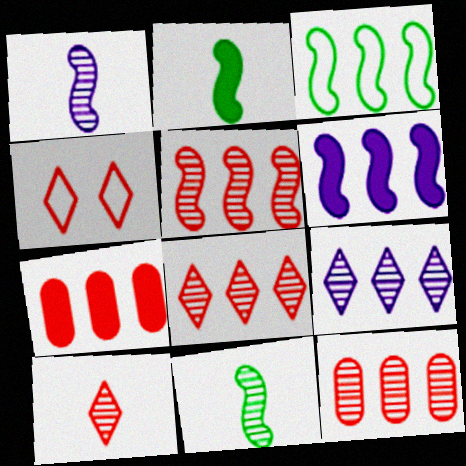[[3, 5, 6], 
[3, 7, 9], 
[5, 8, 12]]